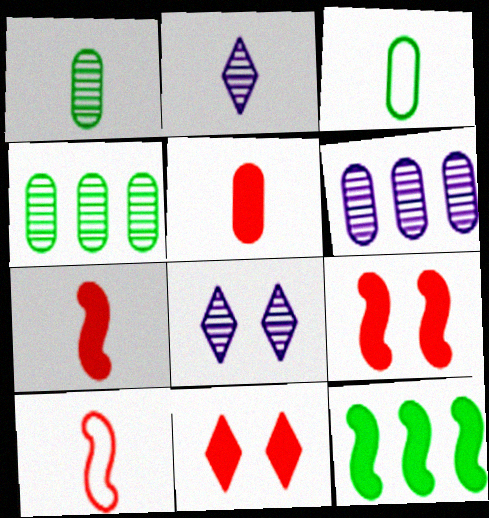[[2, 3, 7]]